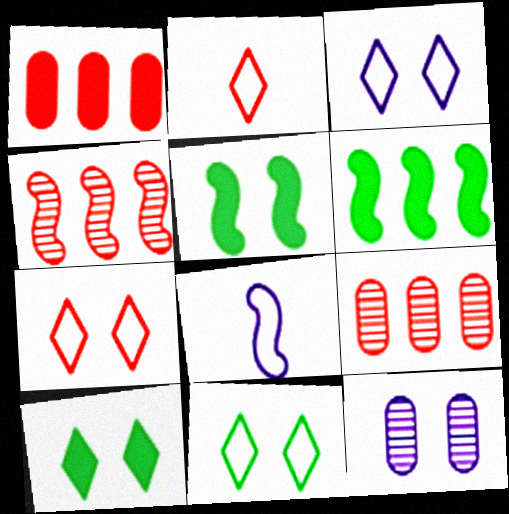[[2, 6, 12], 
[3, 7, 11], 
[4, 5, 8], 
[5, 7, 12], 
[8, 9, 10]]